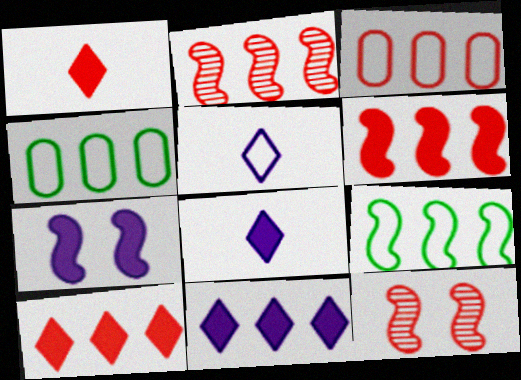[[1, 3, 12], 
[2, 3, 10], 
[2, 4, 11], 
[4, 8, 12]]